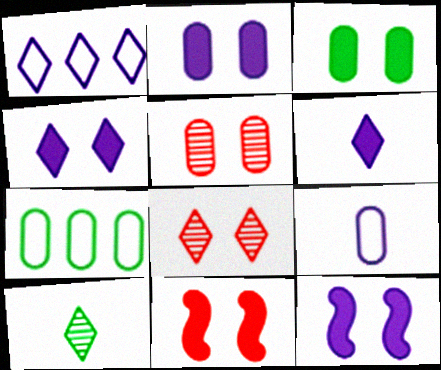[[2, 4, 12], 
[3, 4, 11]]